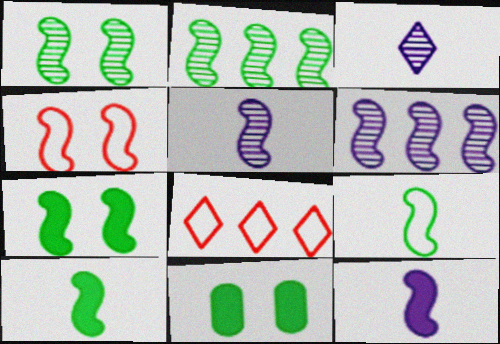[[2, 4, 12], 
[2, 7, 9], 
[4, 6, 10], 
[5, 8, 11]]